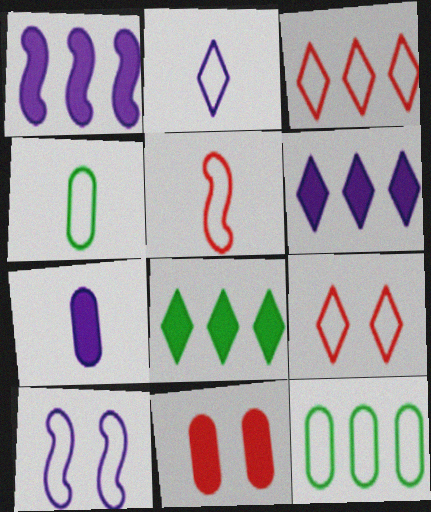[[2, 4, 5], 
[3, 4, 10]]